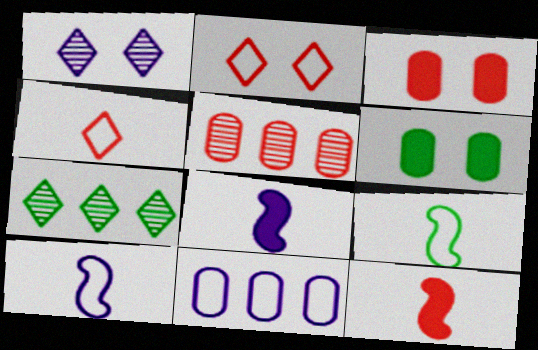[[1, 8, 11], 
[2, 5, 12], 
[2, 9, 11], 
[3, 7, 10], 
[6, 7, 9]]